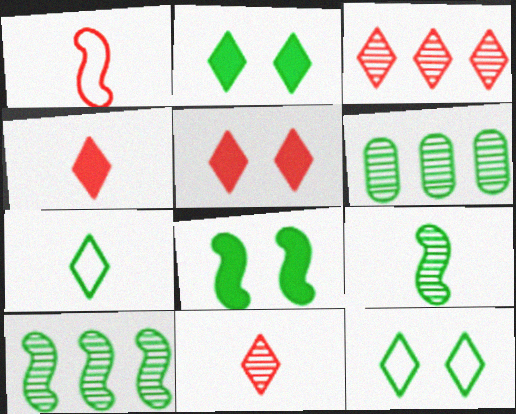[[6, 7, 8]]